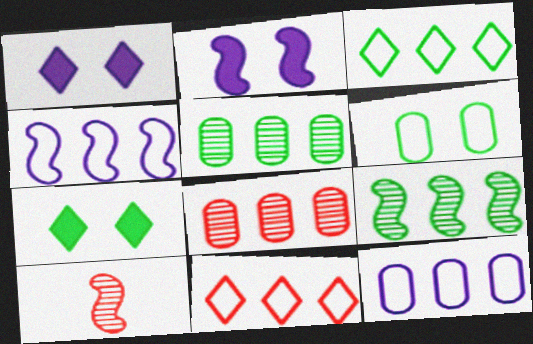[[7, 10, 12]]